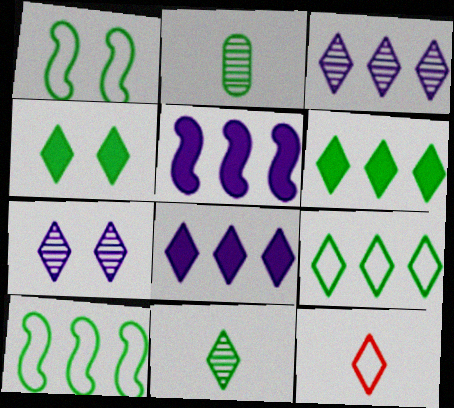[[1, 2, 6], 
[2, 4, 10], 
[3, 4, 12], 
[4, 9, 11], 
[6, 7, 12]]